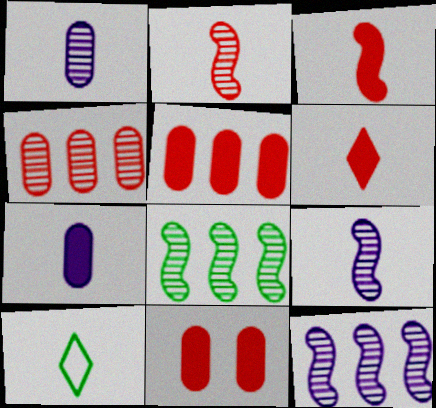[[1, 3, 10], 
[2, 7, 10], 
[10, 11, 12]]